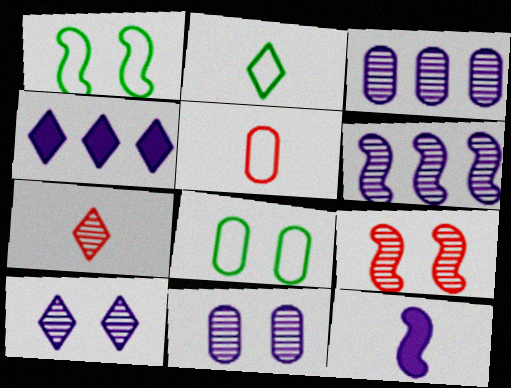[]